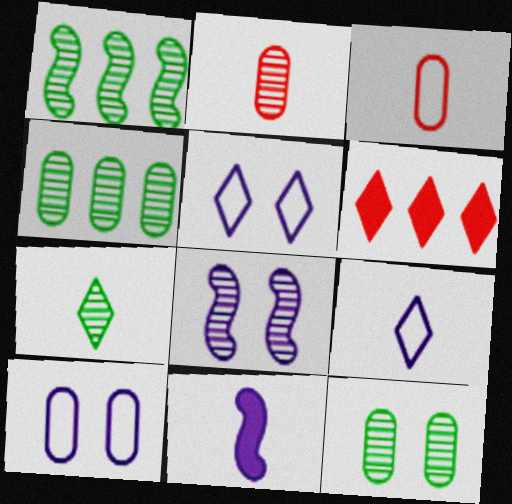[[1, 7, 12], 
[3, 7, 11], 
[5, 6, 7]]